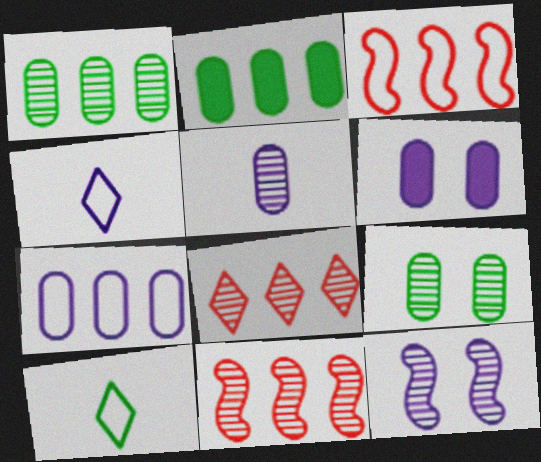[[5, 6, 7], 
[6, 10, 11]]